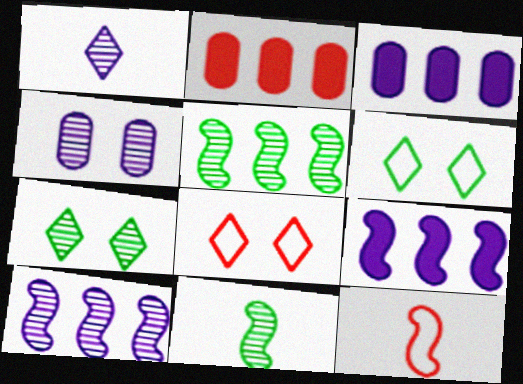[[1, 4, 10], 
[3, 7, 12], 
[3, 8, 11]]